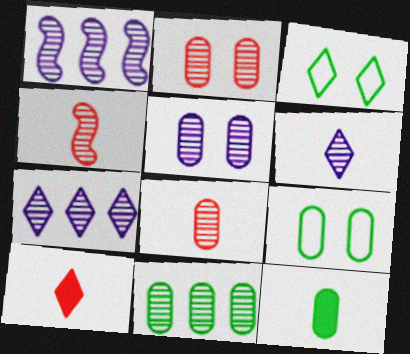[[1, 5, 6], 
[1, 9, 10], 
[3, 7, 10], 
[5, 8, 11], 
[9, 11, 12]]